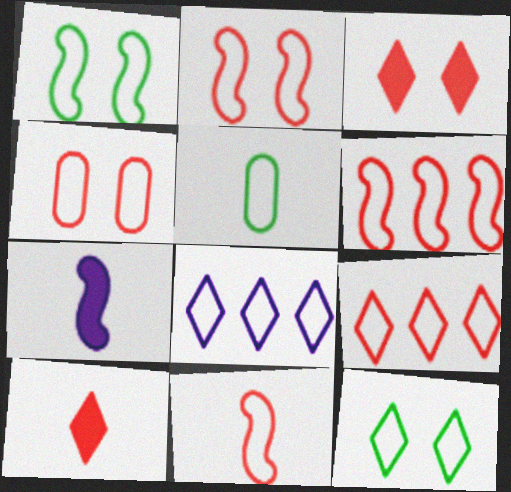[[2, 5, 8], 
[2, 6, 11], 
[4, 9, 11]]